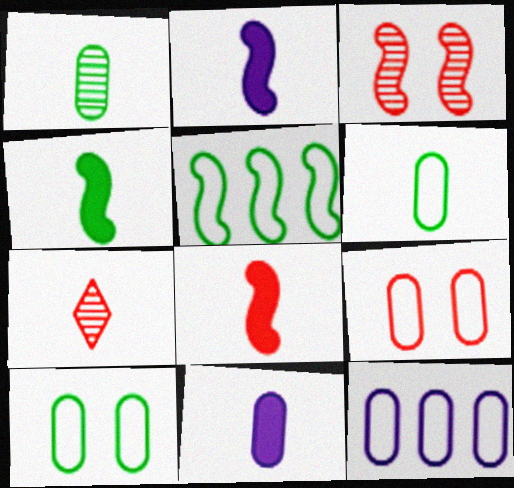[[2, 3, 5], 
[2, 4, 8], 
[2, 6, 7], 
[6, 9, 12]]